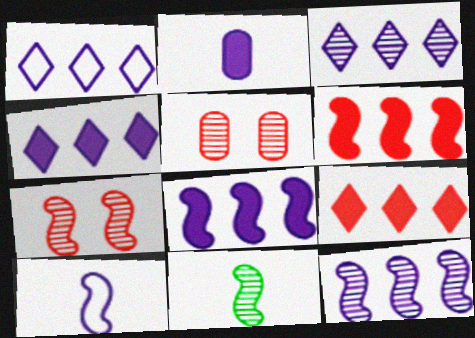[[1, 3, 4], 
[3, 5, 11], 
[7, 11, 12]]